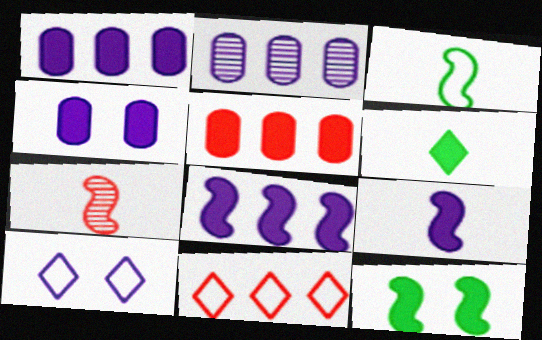[[2, 9, 10], 
[3, 7, 9]]